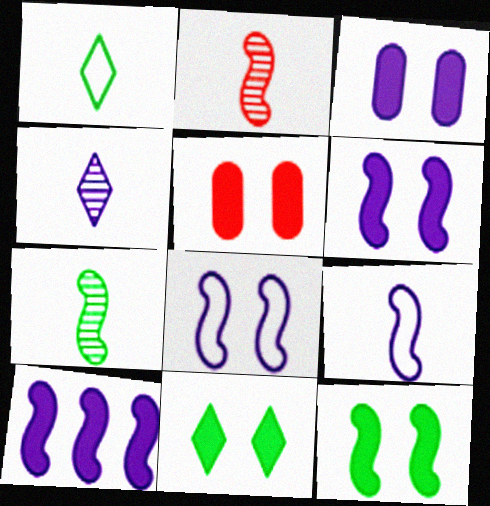[[5, 6, 11]]